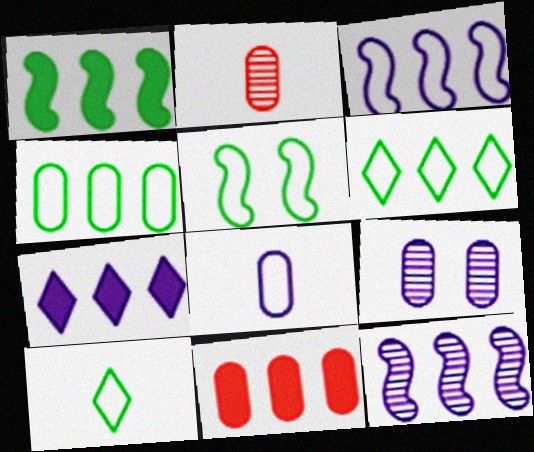[[1, 7, 11], 
[2, 5, 7], 
[4, 5, 10], 
[6, 11, 12]]